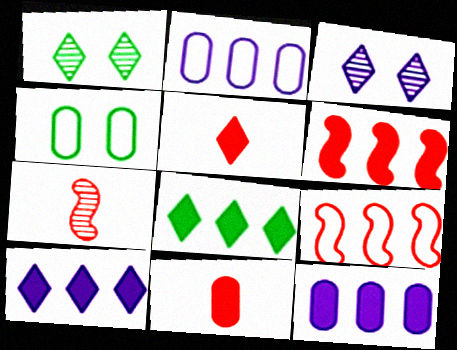[[4, 7, 10], 
[6, 8, 12]]